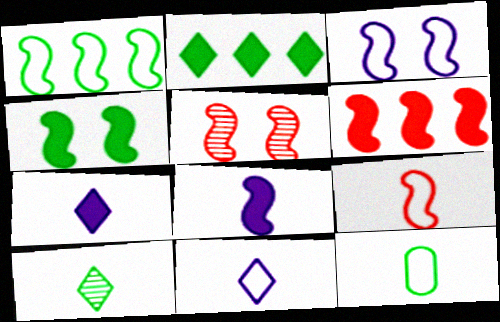[[1, 3, 9], 
[1, 5, 8], 
[3, 4, 5], 
[4, 6, 8], 
[5, 6, 9], 
[9, 11, 12]]